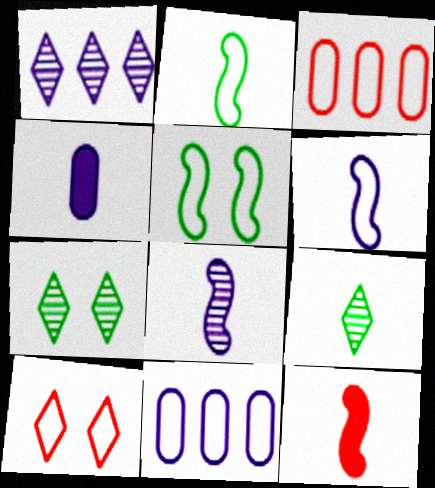[[2, 8, 12], 
[2, 10, 11], 
[7, 11, 12]]